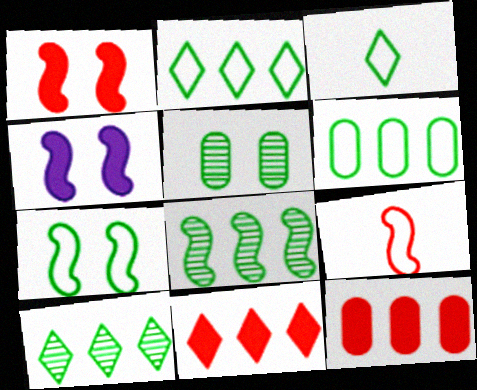[[3, 6, 7], 
[4, 8, 9]]